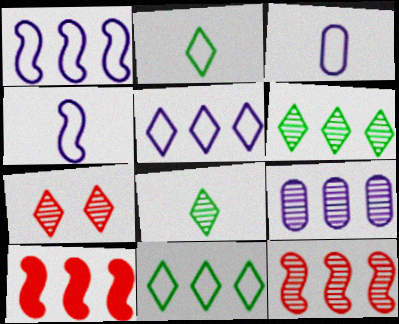[[6, 9, 12], 
[9, 10, 11]]